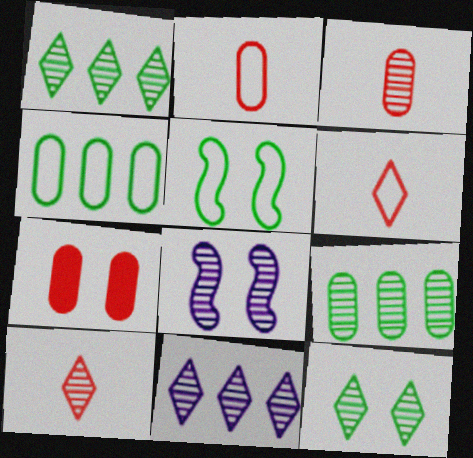[[1, 3, 8], 
[8, 9, 10], 
[10, 11, 12]]